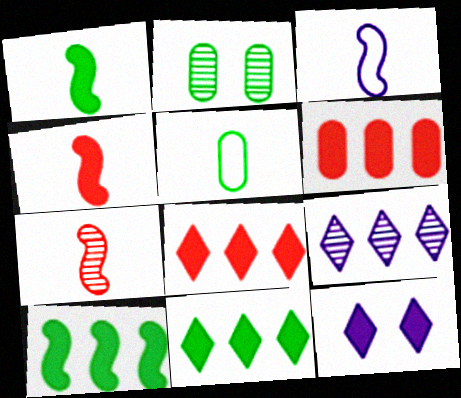[[1, 3, 7], 
[1, 6, 12], 
[2, 3, 8], 
[2, 7, 9]]